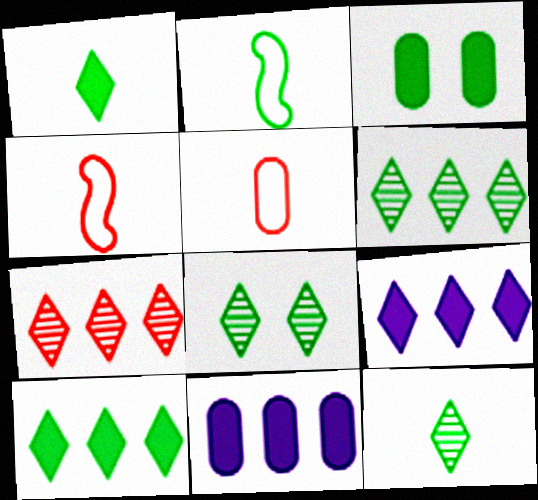[[2, 3, 6], 
[4, 8, 11], 
[6, 8, 12]]